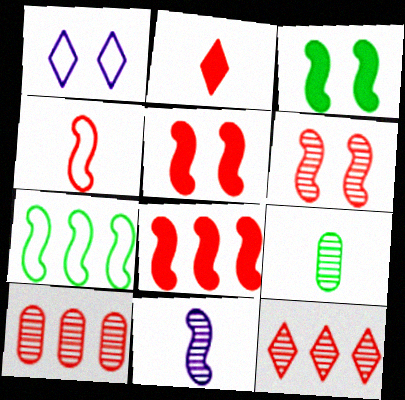[[1, 8, 9], 
[4, 6, 8], 
[5, 7, 11]]